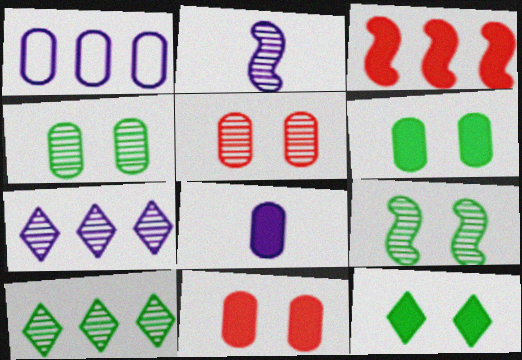[[1, 3, 10], 
[2, 5, 10], 
[3, 8, 12]]